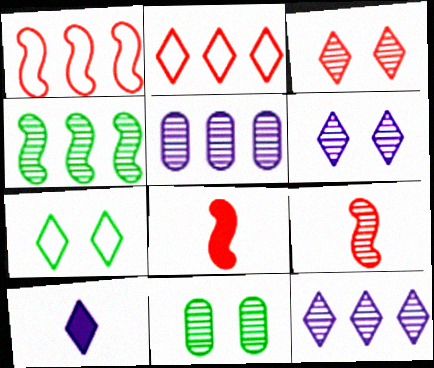[[1, 10, 11], 
[5, 7, 8], 
[9, 11, 12]]